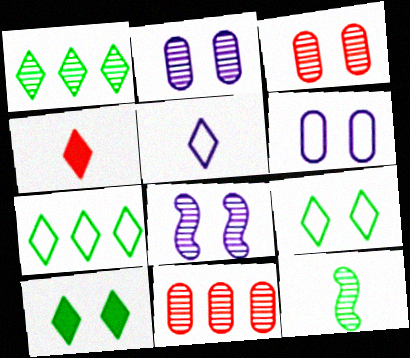[]